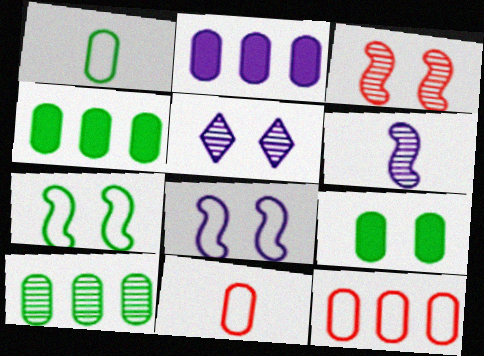[[1, 9, 10], 
[2, 10, 12]]